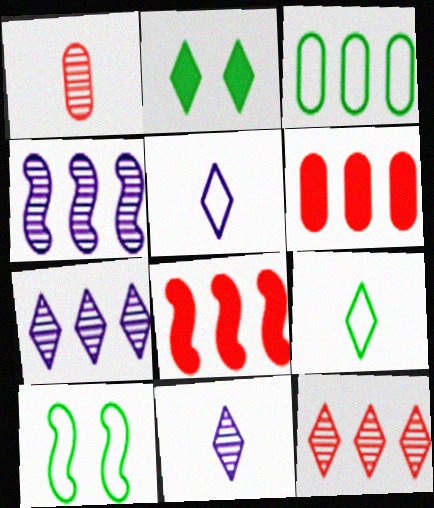[[2, 5, 12], 
[3, 7, 8], 
[3, 9, 10], 
[6, 10, 11]]